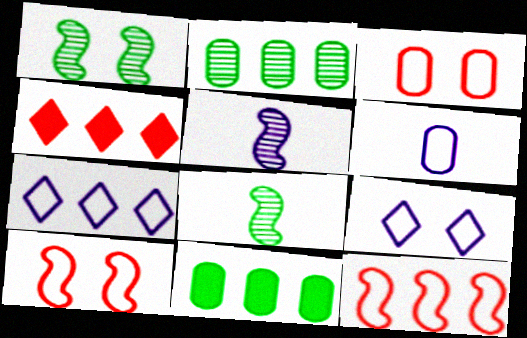[[1, 4, 6]]